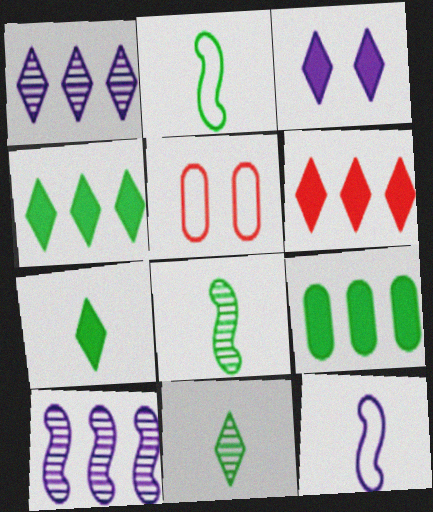[[3, 6, 7], 
[5, 7, 10]]